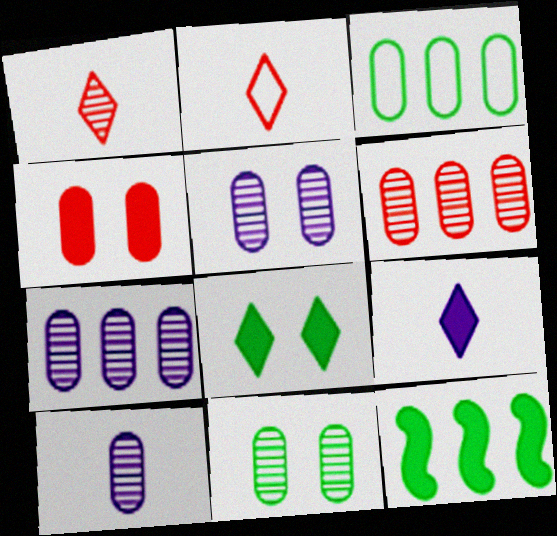[[2, 5, 12], 
[3, 4, 10], 
[4, 9, 12], 
[5, 7, 10], 
[6, 10, 11]]